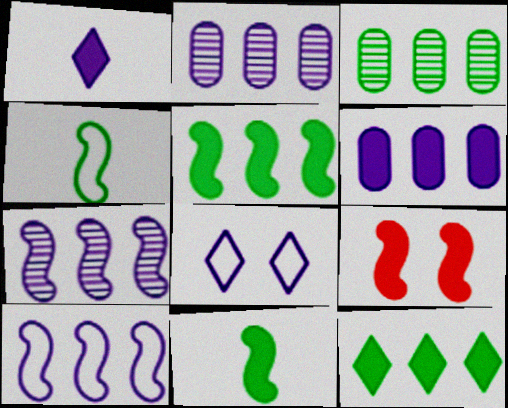[[4, 7, 9]]